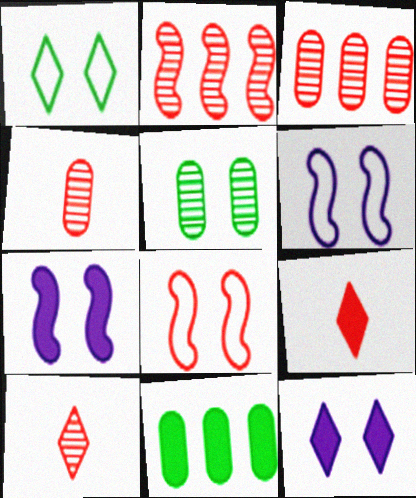[[3, 8, 9], 
[5, 8, 12], 
[6, 10, 11], 
[7, 9, 11]]